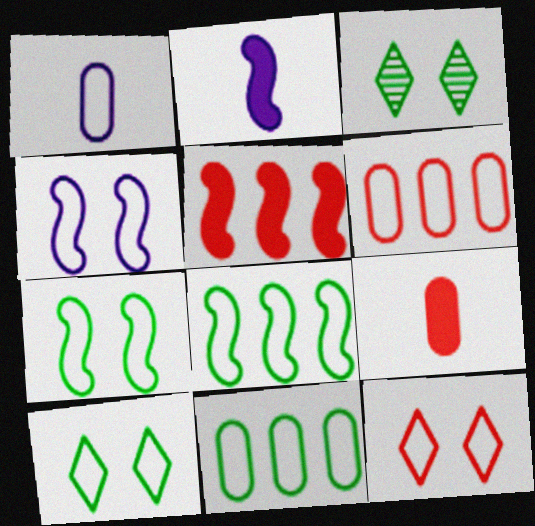[[1, 3, 5], 
[1, 8, 12], 
[2, 3, 6]]